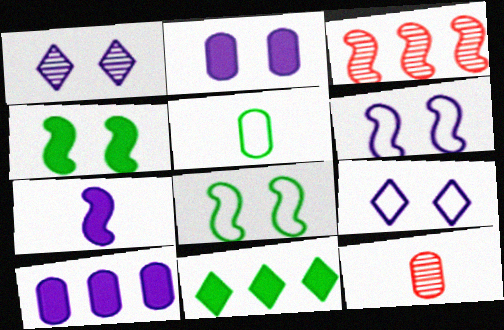[[1, 2, 6], 
[3, 7, 8], 
[6, 11, 12]]